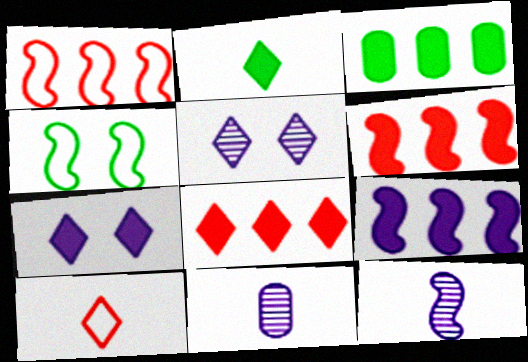[[2, 7, 8], 
[3, 8, 9], 
[4, 6, 12], 
[4, 8, 11]]